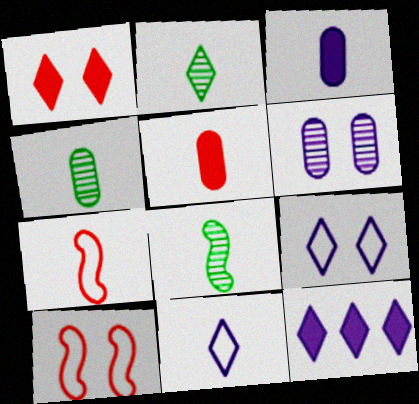[[2, 3, 7], 
[2, 4, 8], 
[4, 10, 12], 
[5, 8, 11]]